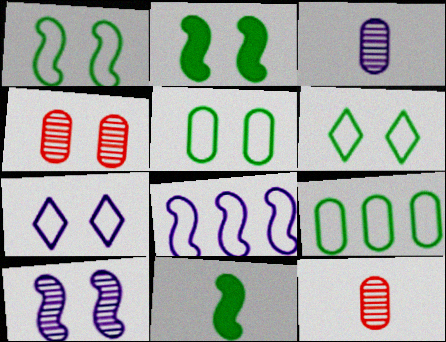[[1, 5, 6], 
[2, 4, 7]]